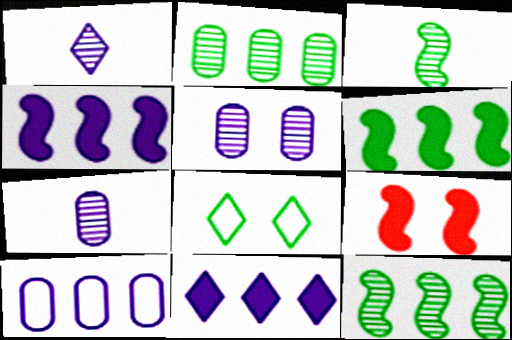[[5, 8, 9]]